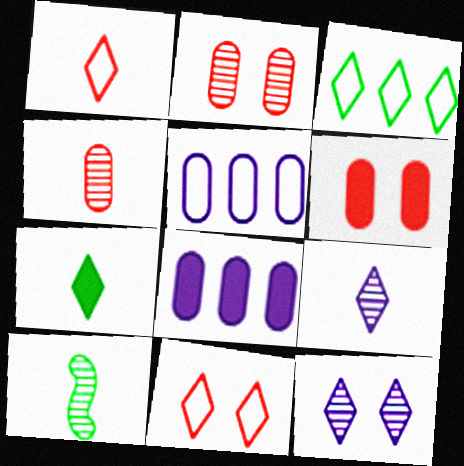[[1, 7, 9], 
[4, 9, 10], 
[8, 10, 11]]